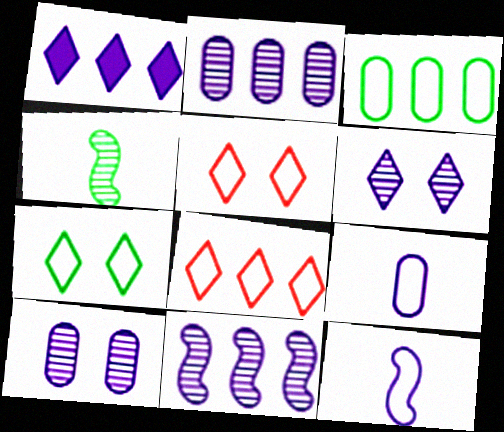[[1, 10, 12], 
[3, 5, 12]]